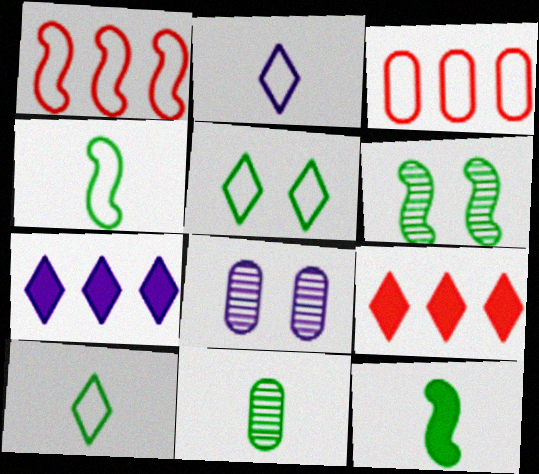[[4, 8, 9], 
[10, 11, 12]]